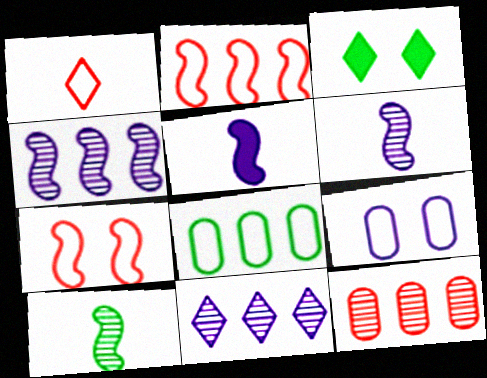[[1, 3, 11], 
[3, 8, 10], 
[5, 9, 11]]